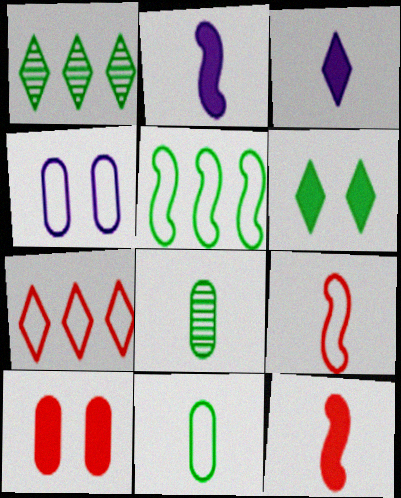[[1, 4, 12], 
[3, 8, 9], 
[5, 6, 8]]